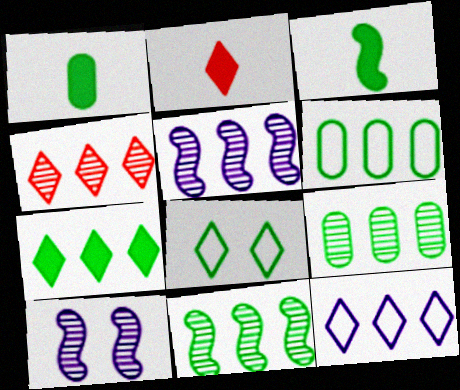[[1, 8, 11], 
[2, 6, 10], 
[3, 8, 9], 
[4, 5, 9], 
[4, 7, 12], 
[6, 7, 11]]